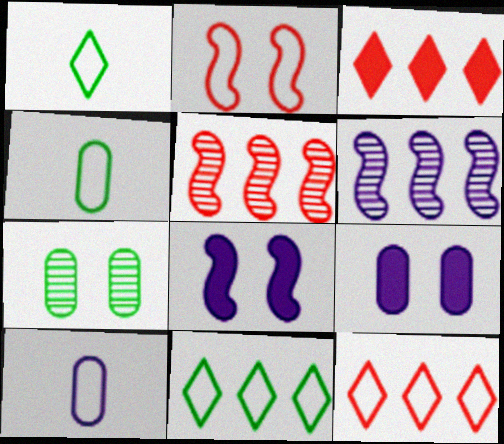[[1, 5, 9], 
[2, 10, 11]]